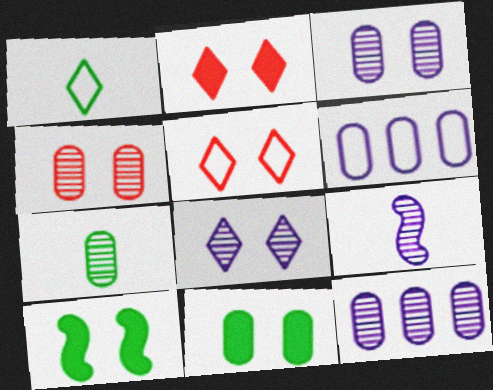[[3, 5, 10], 
[4, 7, 12], 
[8, 9, 12]]